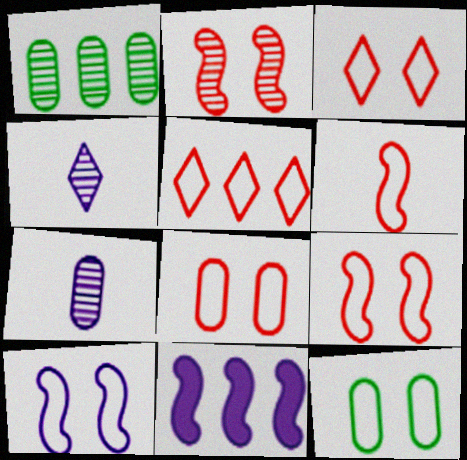[[1, 2, 4], 
[1, 5, 11], 
[3, 8, 9], 
[3, 10, 12], 
[5, 6, 8]]